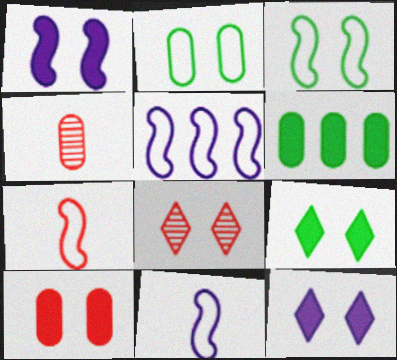[[1, 2, 8], 
[1, 9, 10], 
[3, 5, 7], 
[4, 5, 9], 
[6, 8, 11]]